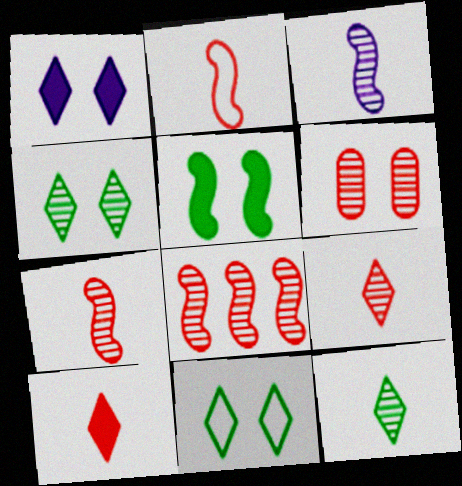[[6, 8, 9]]